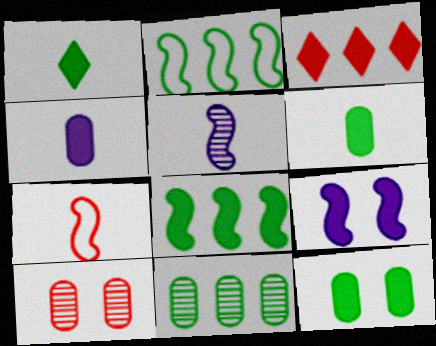[[1, 8, 12], 
[3, 6, 9], 
[3, 7, 10]]